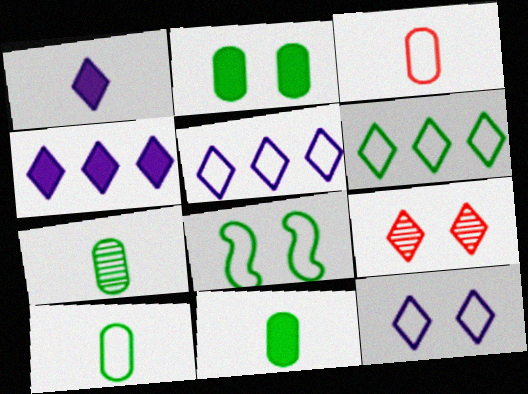[[1, 6, 9], 
[3, 5, 8], 
[6, 8, 10], 
[7, 10, 11]]